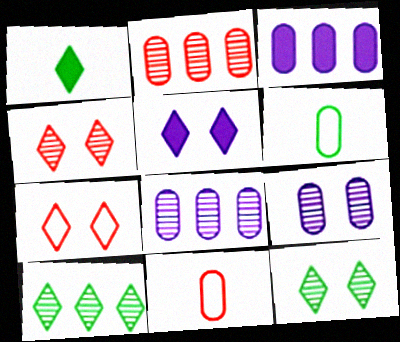[[5, 7, 12]]